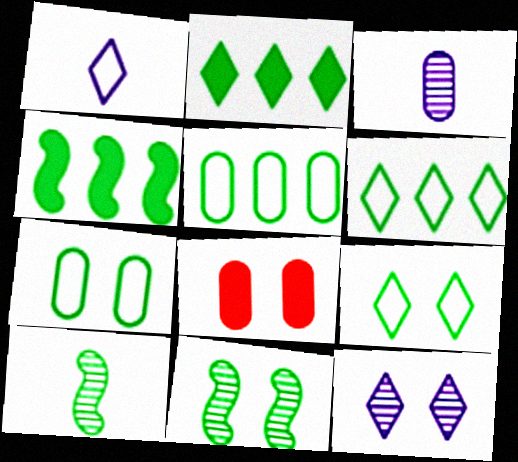[[2, 7, 10], 
[3, 5, 8]]